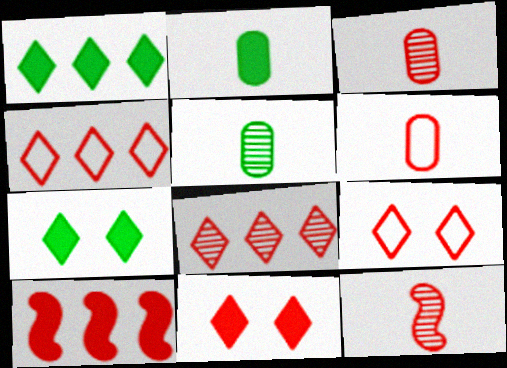[[3, 9, 10]]